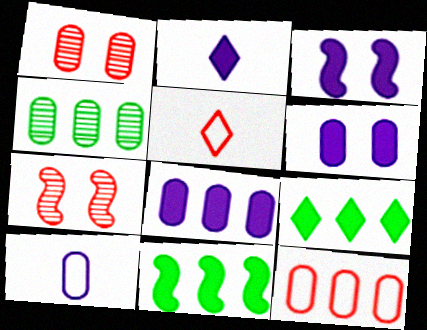[[2, 3, 8], 
[3, 4, 5], 
[4, 8, 12], 
[7, 9, 10]]